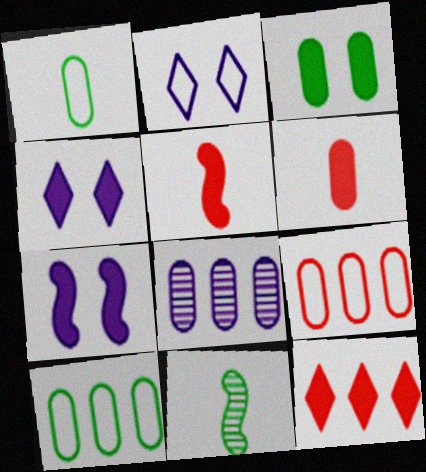[[4, 9, 11]]